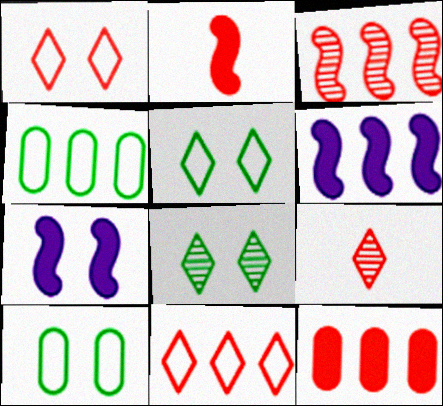[[3, 11, 12], 
[4, 7, 9], 
[6, 9, 10]]